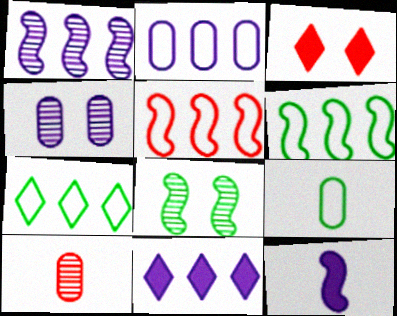[[1, 2, 11], 
[1, 3, 9], 
[2, 5, 7], 
[3, 5, 10], 
[5, 8, 12]]